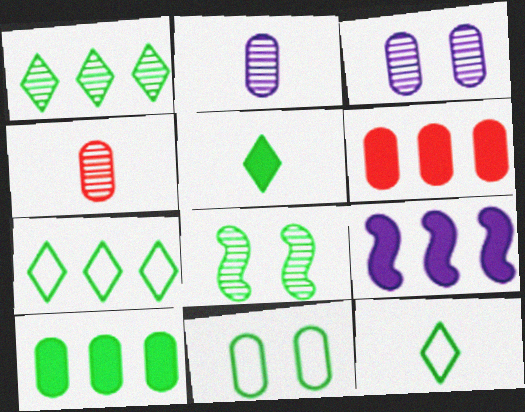[[2, 6, 11], 
[8, 10, 12]]